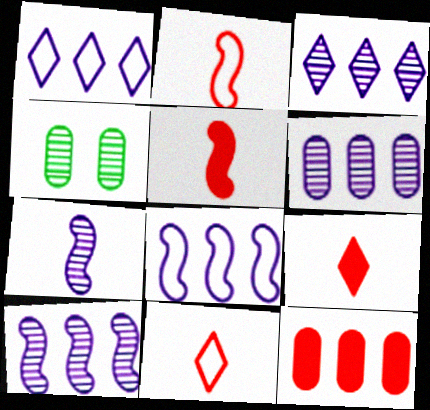[[1, 4, 5], 
[3, 6, 10], 
[4, 8, 9]]